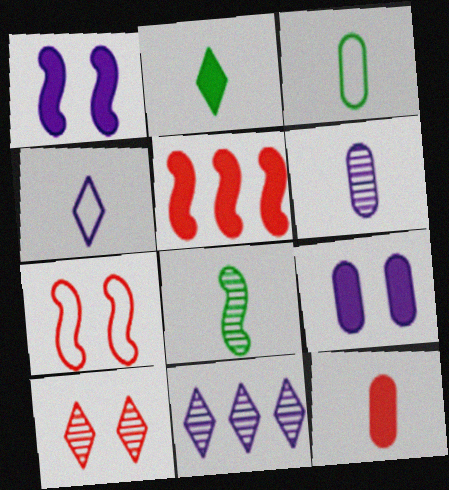[[2, 3, 8], 
[2, 5, 9], 
[3, 6, 12], 
[4, 8, 12]]